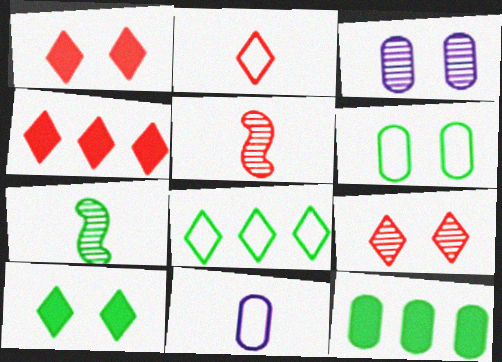[[2, 4, 9]]